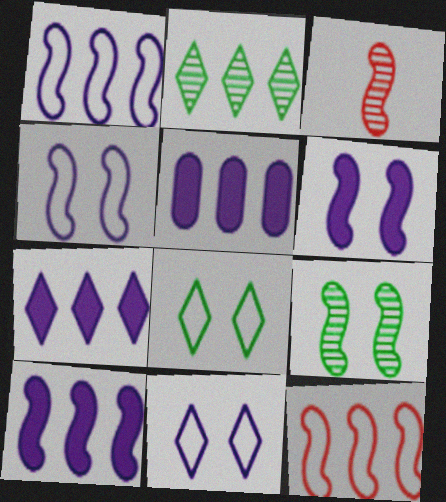[[2, 5, 12], 
[3, 5, 8], 
[5, 7, 10]]